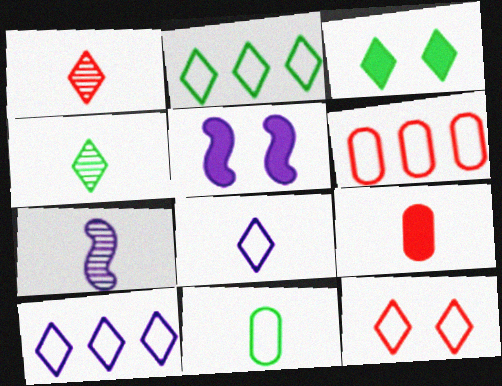[[1, 3, 10], 
[2, 3, 4], 
[2, 8, 12], 
[3, 6, 7], 
[4, 5, 6]]